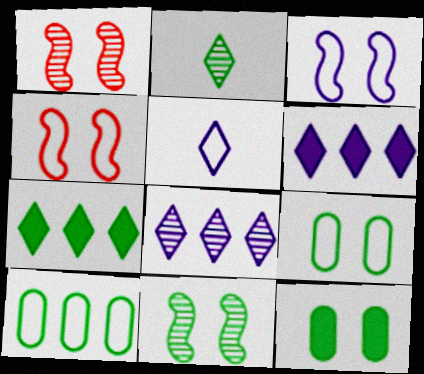[[4, 5, 10]]